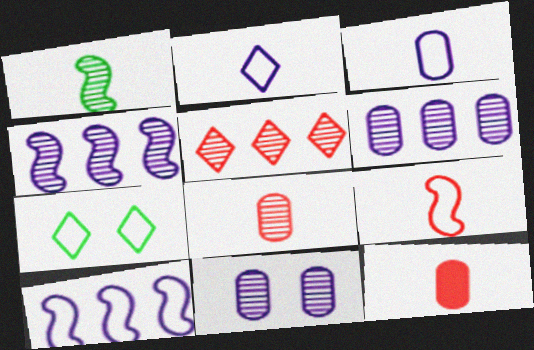[[1, 2, 12], 
[1, 5, 11], 
[4, 7, 12]]